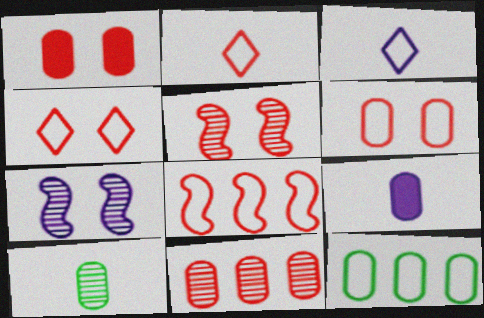[[1, 4, 5], 
[2, 6, 8]]